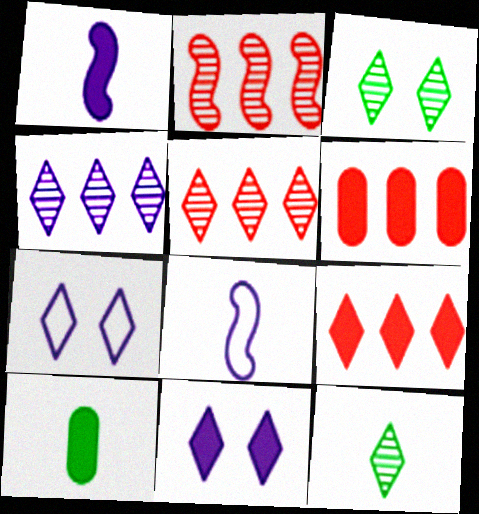[[2, 7, 10], 
[3, 6, 8], 
[7, 9, 12]]